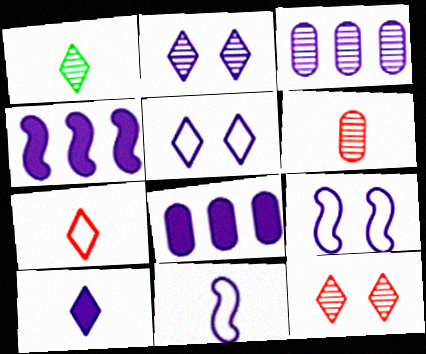[[1, 7, 10], 
[2, 8, 11], 
[3, 9, 10]]